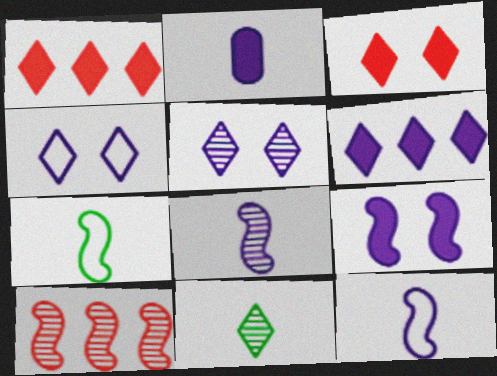[[1, 4, 11], 
[2, 6, 9], 
[7, 9, 10]]